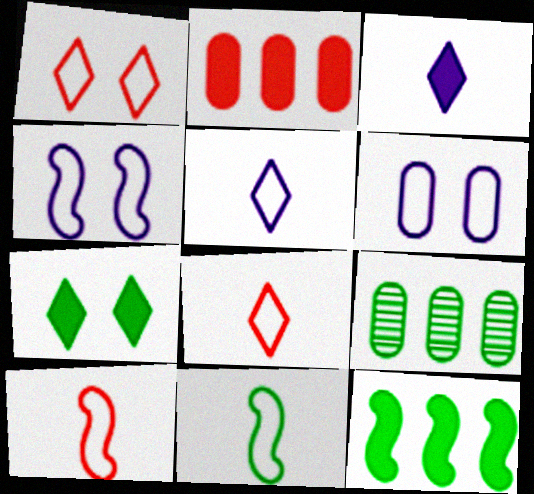[[7, 9, 11]]